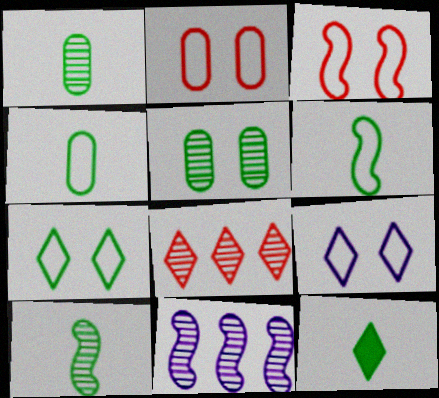[[1, 6, 12], 
[2, 11, 12], 
[4, 10, 12], 
[8, 9, 12]]